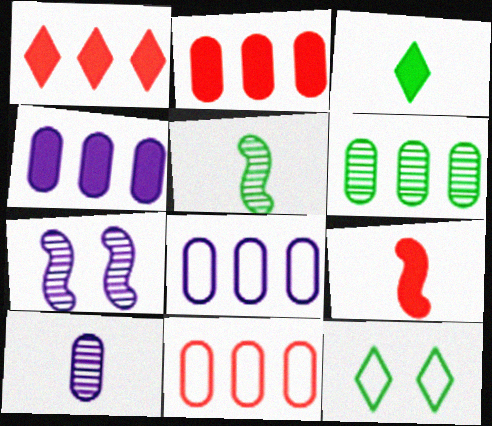[[2, 6, 8], 
[3, 7, 11], 
[4, 6, 11]]